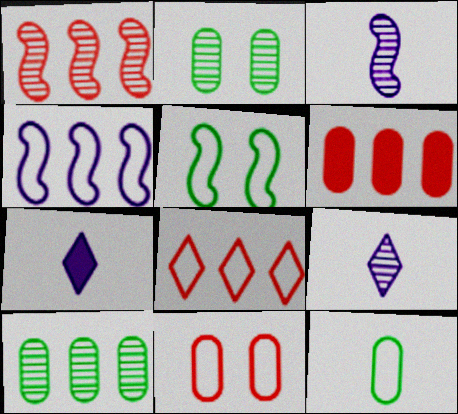[[1, 2, 9], 
[1, 6, 8], 
[5, 6, 9]]